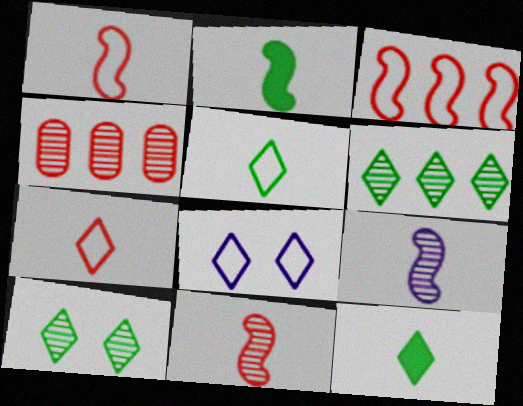[[1, 2, 9], 
[2, 4, 8], 
[4, 9, 10]]